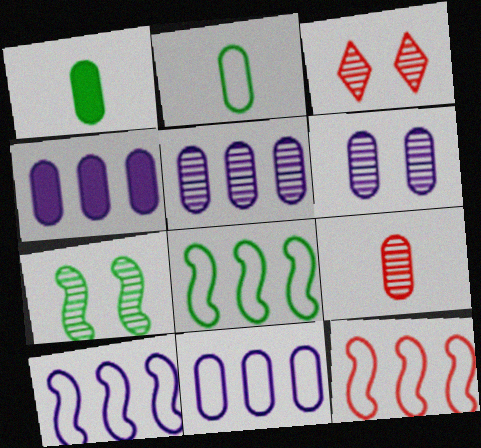[[1, 3, 10], 
[3, 6, 7], 
[4, 5, 11], 
[8, 10, 12]]